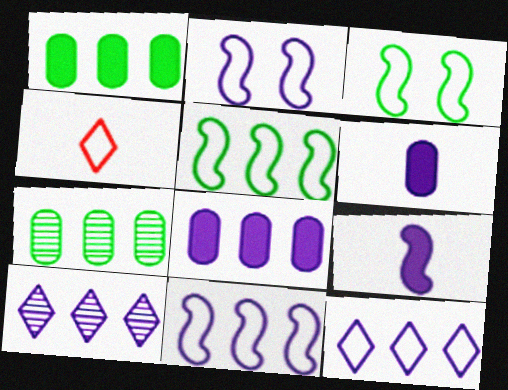[[2, 6, 10], 
[8, 10, 11]]